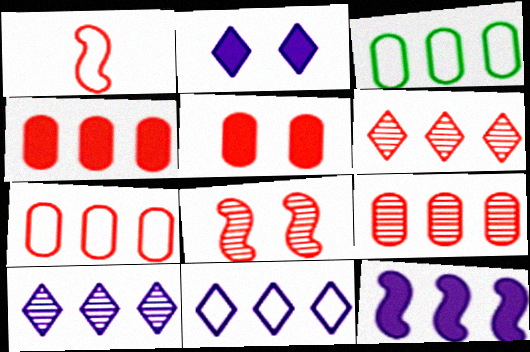[[1, 5, 6], 
[3, 6, 12], 
[4, 7, 9]]